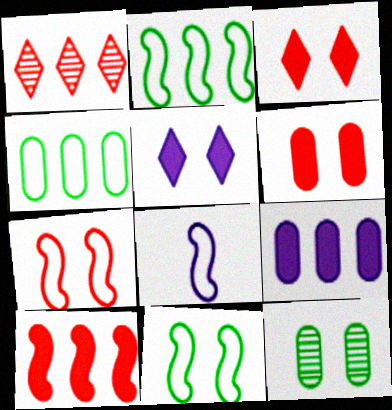[[1, 2, 9], 
[2, 7, 8], 
[5, 7, 12]]